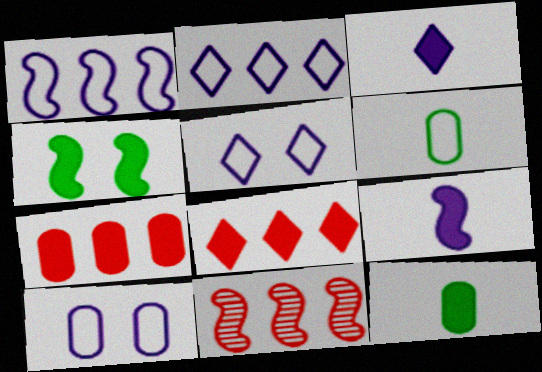[[3, 4, 7], 
[5, 11, 12]]